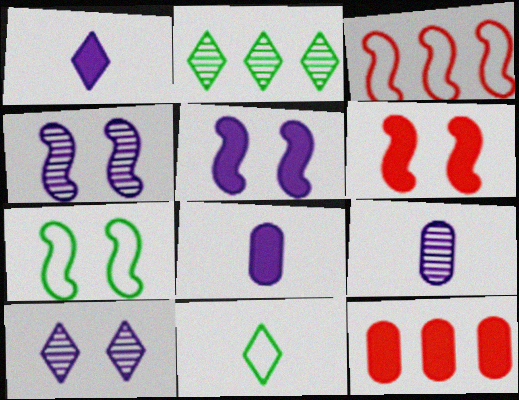[[4, 6, 7], 
[4, 11, 12]]